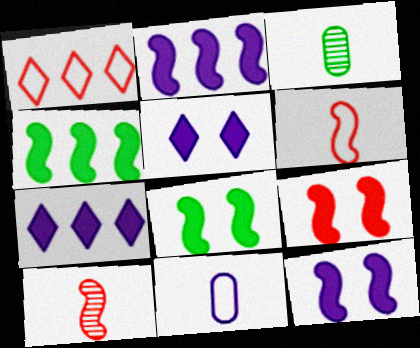[[1, 3, 12], 
[8, 9, 12]]